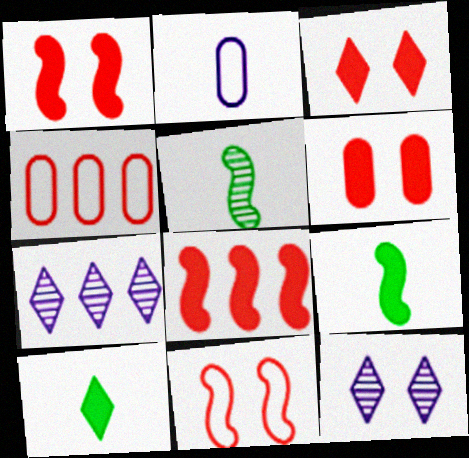[[1, 3, 6], 
[4, 9, 12]]